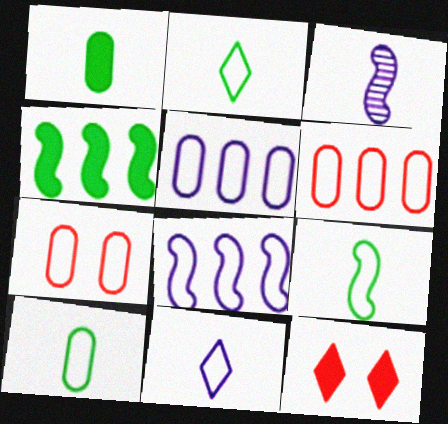[[2, 7, 8], 
[2, 9, 10], 
[5, 7, 10]]